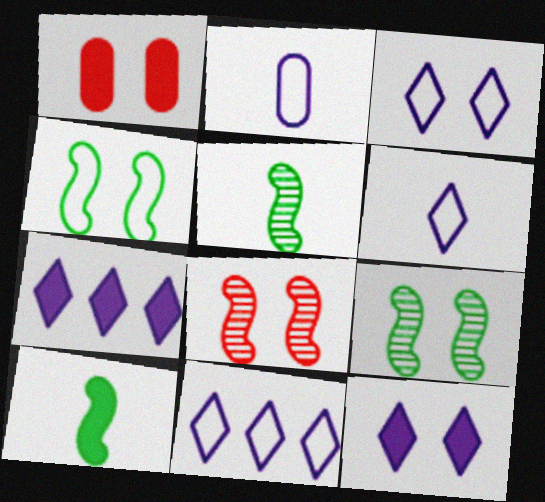[[1, 3, 9], 
[1, 5, 11], 
[1, 7, 10], 
[3, 6, 11]]